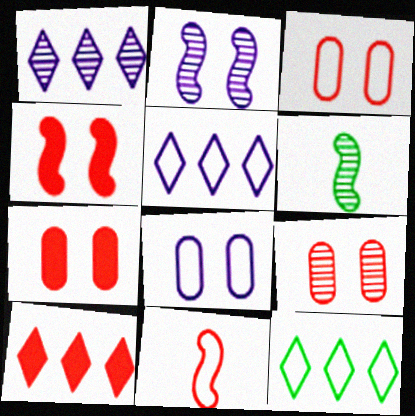[[1, 6, 9], 
[1, 10, 12], 
[3, 7, 9], 
[5, 6, 7], 
[6, 8, 10], 
[8, 11, 12], 
[9, 10, 11]]